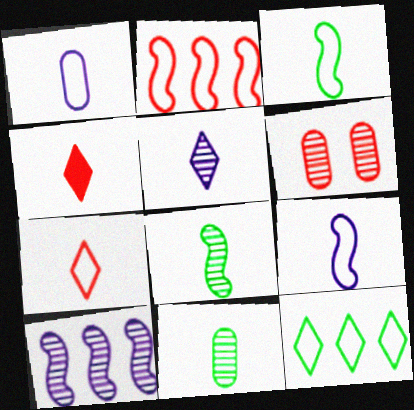[[1, 3, 7], 
[1, 4, 8], 
[2, 4, 6], 
[4, 9, 11]]